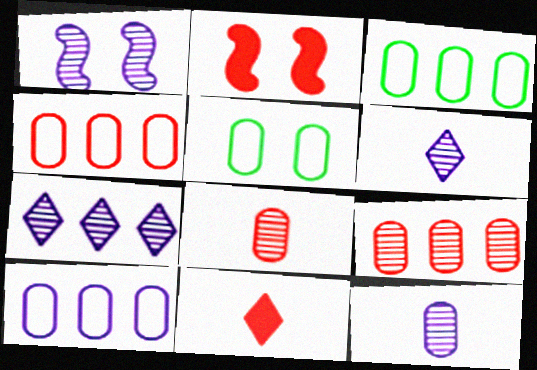[[1, 3, 11], 
[1, 7, 12], 
[2, 3, 6], 
[3, 4, 10]]